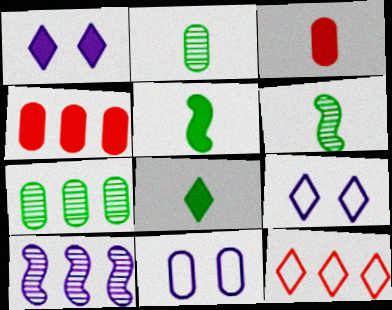[[1, 4, 5], 
[2, 4, 11], 
[3, 7, 11], 
[4, 6, 9]]